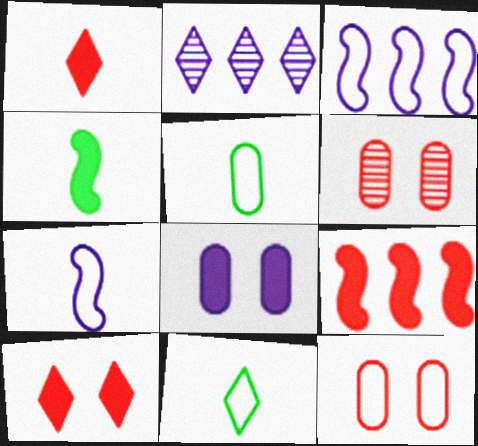[[2, 4, 12], 
[2, 7, 8], 
[2, 10, 11], 
[3, 11, 12]]